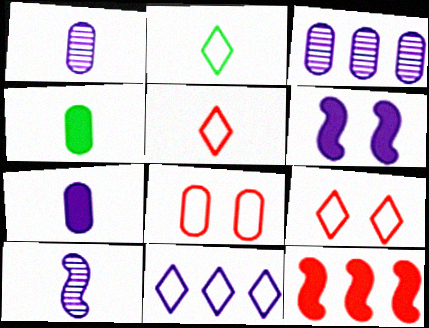[[1, 6, 11], 
[2, 9, 11], 
[3, 4, 8], 
[4, 5, 10]]